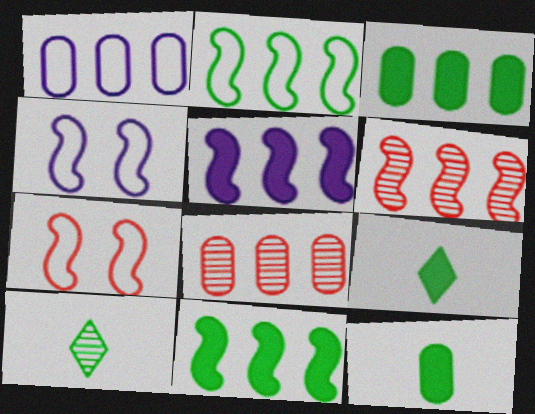[[1, 3, 8], 
[2, 5, 6], 
[4, 8, 9]]